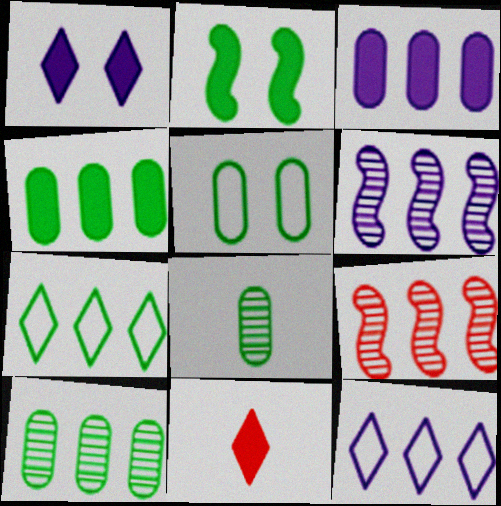[[2, 3, 11], 
[2, 7, 8], 
[3, 6, 12], 
[3, 7, 9], 
[4, 5, 8], 
[4, 9, 12], 
[5, 6, 11]]